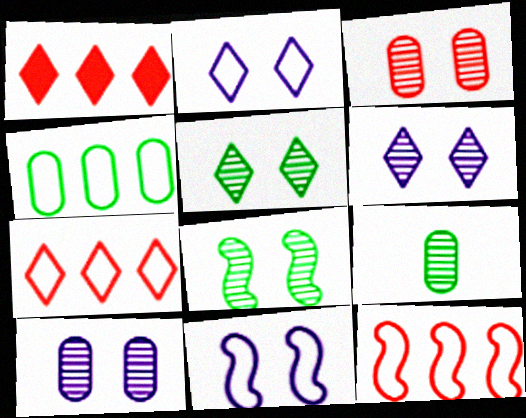[[1, 9, 11], 
[3, 6, 8]]